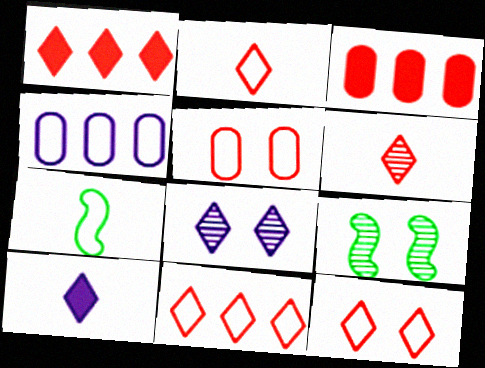[[1, 6, 12], 
[2, 11, 12], 
[3, 7, 8], 
[4, 7, 12]]